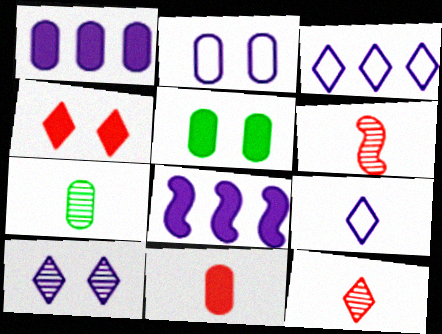[[1, 5, 11], 
[3, 5, 6]]